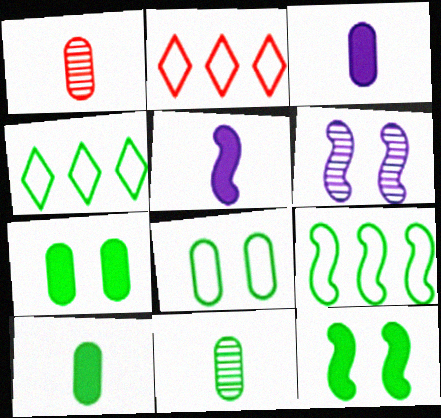[[2, 6, 10], 
[4, 11, 12]]